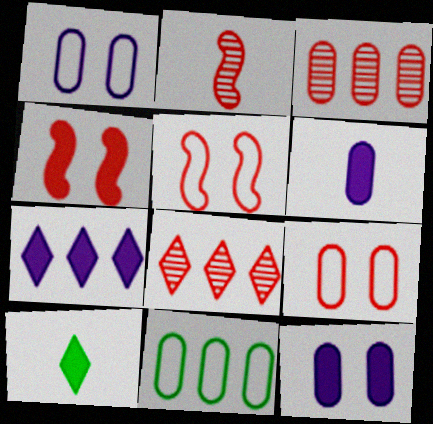[]